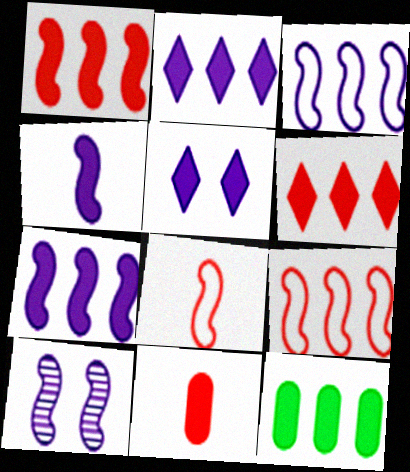[[1, 2, 12], 
[3, 4, 10], 
[6, 7, 12]]